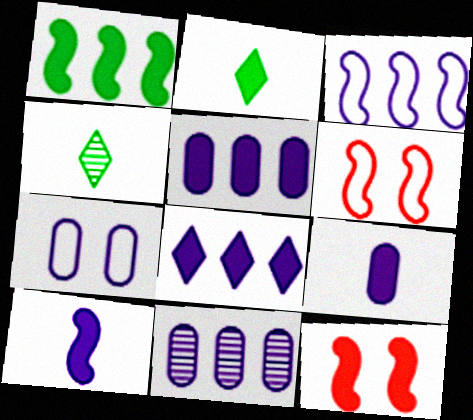[[1, 10, 12], 
[2, 5, 12], 
[2, 6, 11], 
[3, 8, 11], 
[4, 5, 6], 
[7, 9, 11]]